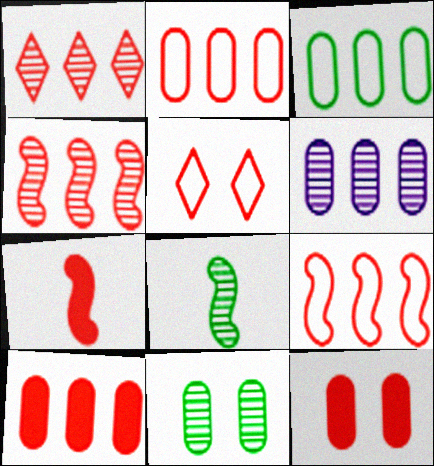[[1, 9, 10], 
[3, 6, 10]]